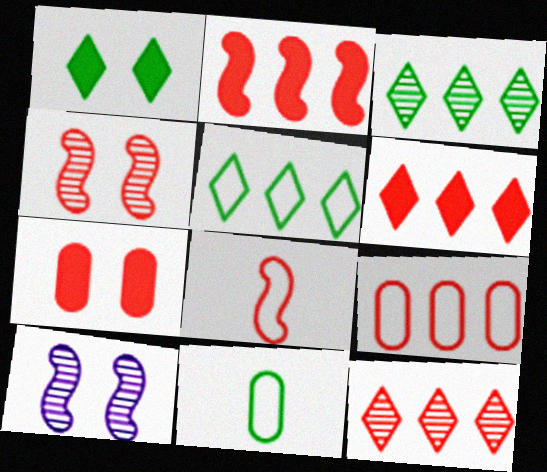[[2, 4, 8], 
[2, 9, 12], 
[6, 10, 11], 
[7, 8, 12]]